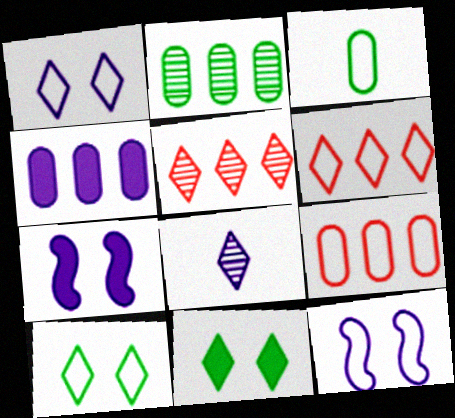[[2, 4, 9], 
[3, 5, 7], 
[3, 6, 12], 
[4, 8, 12], 
[6, 8, 11]]